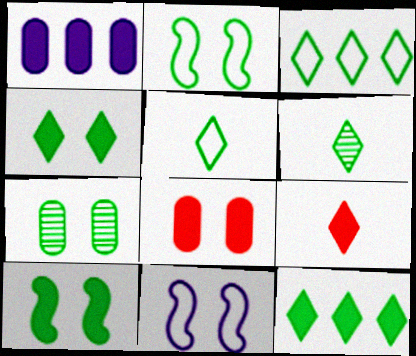[[1, 9, 10], 
[2, 4, 7], 
[3, 4, 6]]